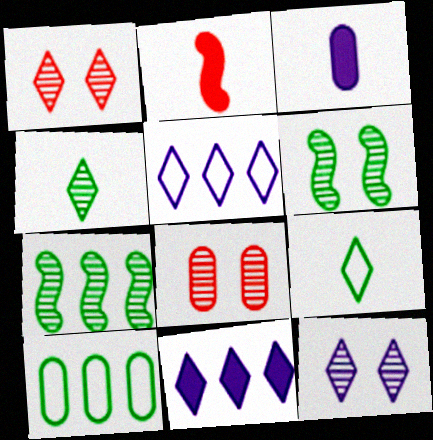[[1, 9, 11], 
[2, 10, 12], 
[3, 8, 10], 
[6, 8, 12]]